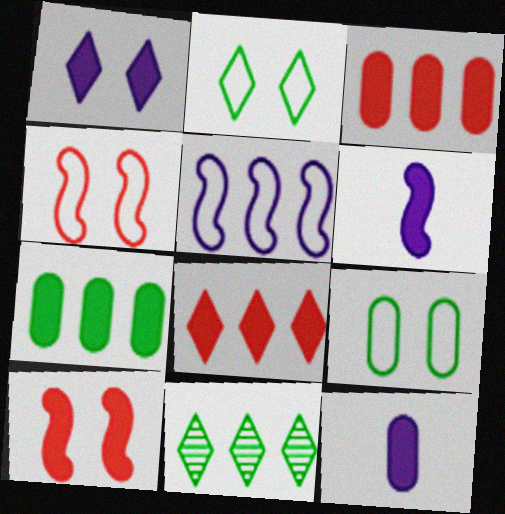[[3, 5, 11], 
[4, 11, 12]]